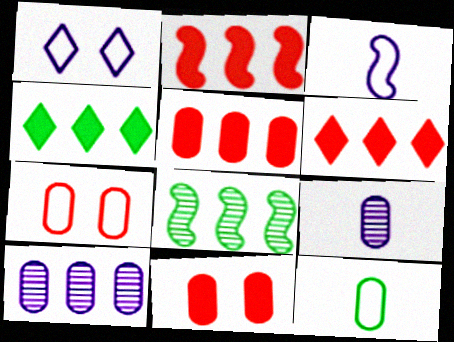[[2, 5, 6], 
[10, 11, 12]]